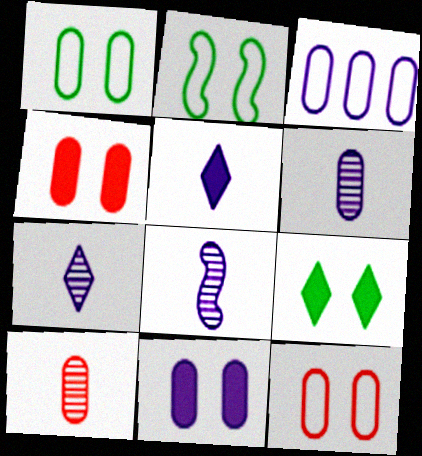[[3, 6, 11], 
[6, 7, 8]]